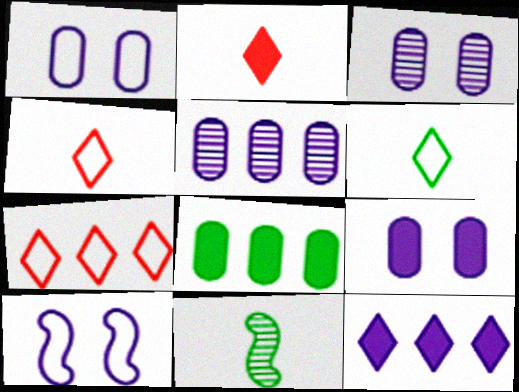[[1, 3, 9], 
[7, 9, 11]]